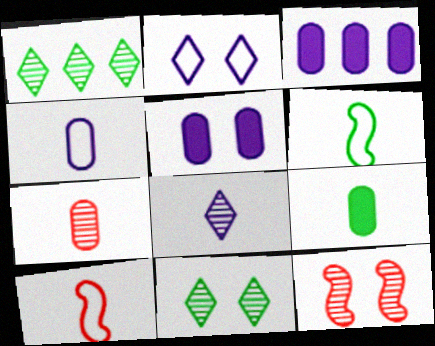[[1, 5, 10], 
[3, 10, 11], 
[4, 7, 9], 
[8, 9, 10]]